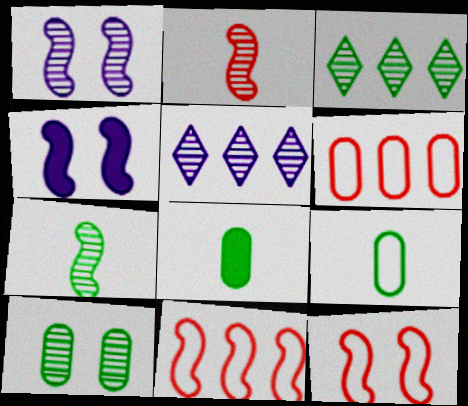[[2, 5, 10], 
[3, 7, 10], 
[4, 7, 11], 
[5, 8, 12]]